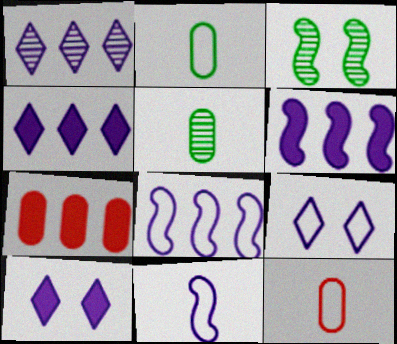[[3, 4, 12]]